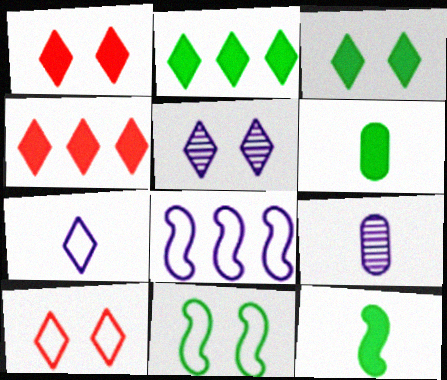[[3, 5, 10], 
[4, 9, 11]]